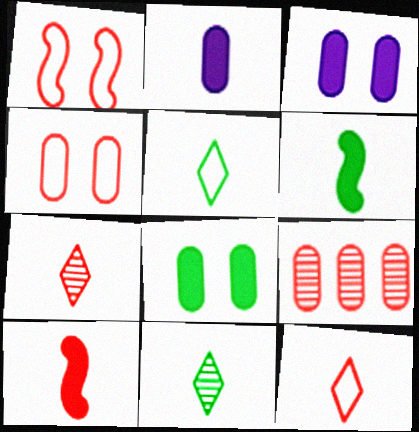[]